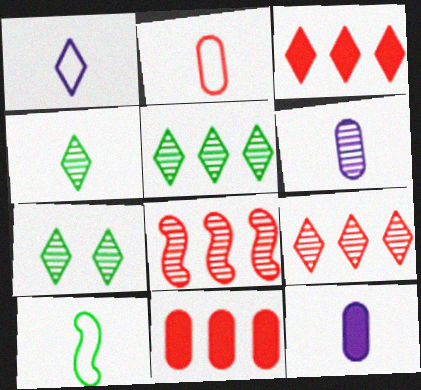[[1, 2, 10], 
[1, 3, 7], 
[4, 5, 7], 
[6, 7, 8]]